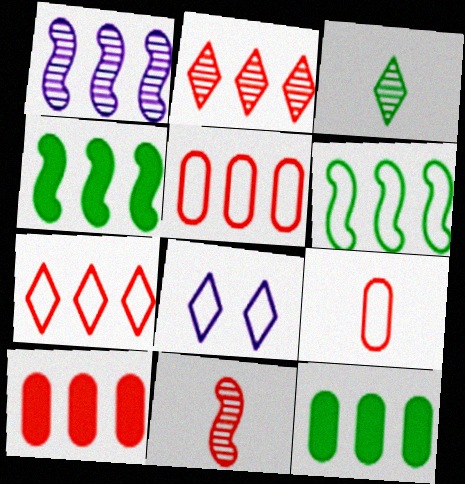[[1, 7, 12], 
[6, 8, 9], 
[8, 11, 12]]